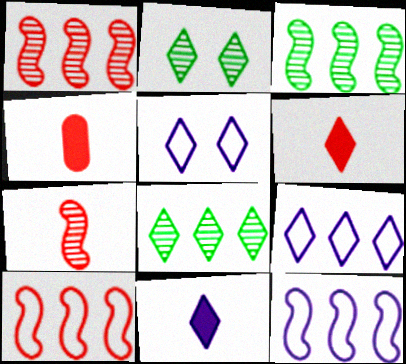[[2, 4, 12], 
[2, 6, 9], 
[3, 4, 5], 
[5, 6, 8]]